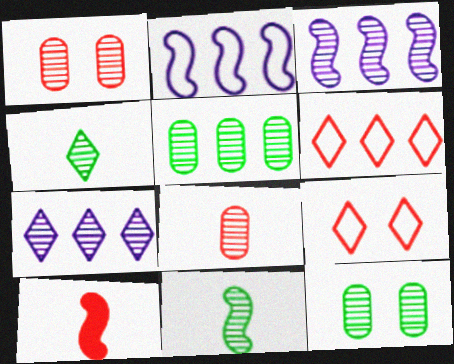[[1, 3, 4], 
[1, 6, 10], 
[1, 7, 11]]